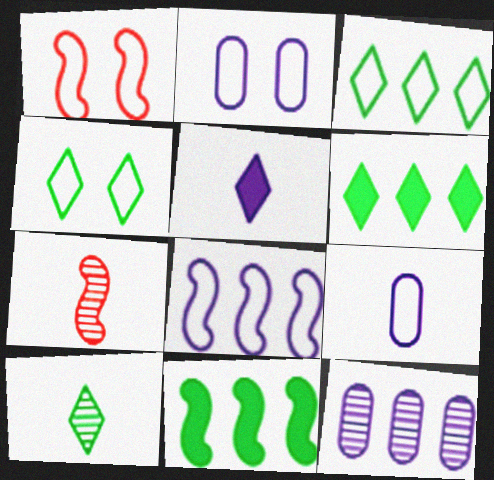[[1, 2, 4], 
[1, 3, 9], 
[2, 6, 7], 
[4, 6, 10]]